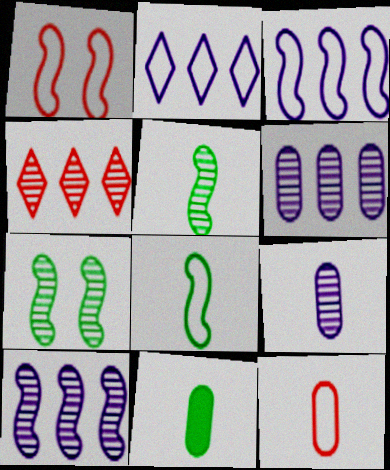[[1, 3, 8], 
[4, 7, 9], 
[9, 11, 12]]